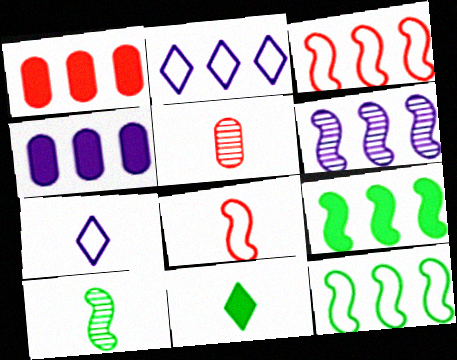[[2, 4, 6], 
[3, 6, 9]]